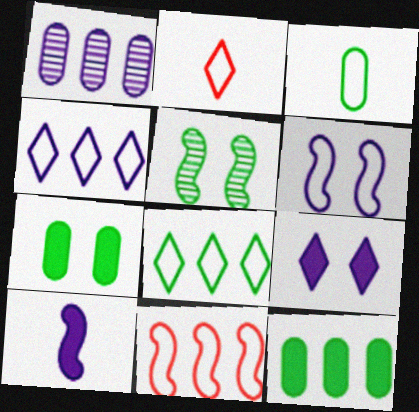[[5, 10, 11]]